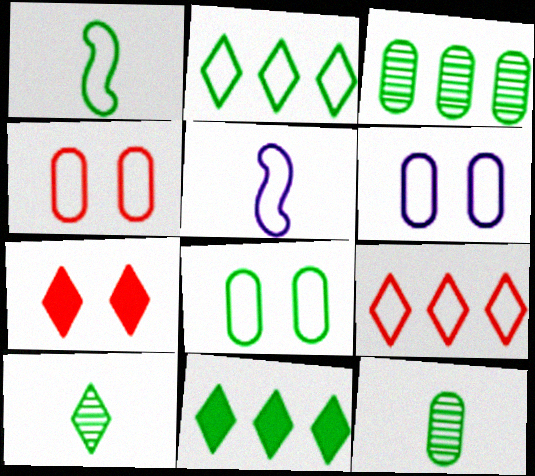[[1, 2, 8], 
[1, 6, 9], 
[2, 4, 5], 
[3, 5, 7], 
[4, 6, 8], 
[5, 8, 9]]